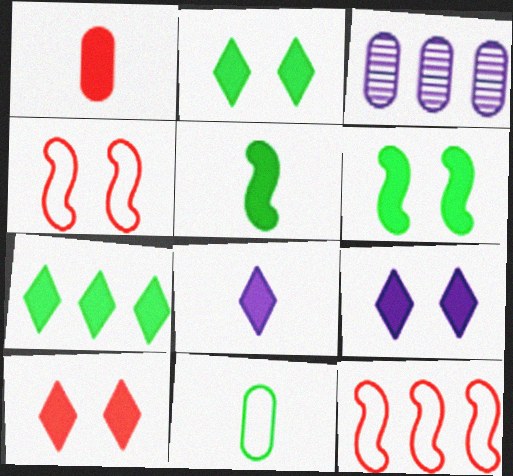[[1, 5, 8], 
[2, 9, 10], 
[3, 7, 12], 
[7, 8, 10]]